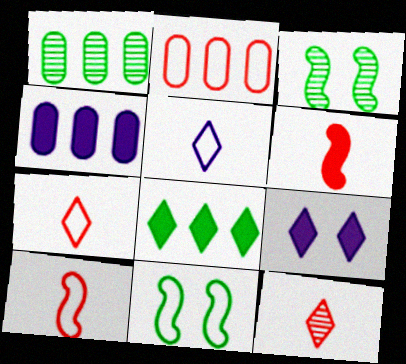[[1, 2, 4], 
[1, 9, 10], 
[2, 5, 11], 
[3, 4, 7], 
[4, 11, 12]]